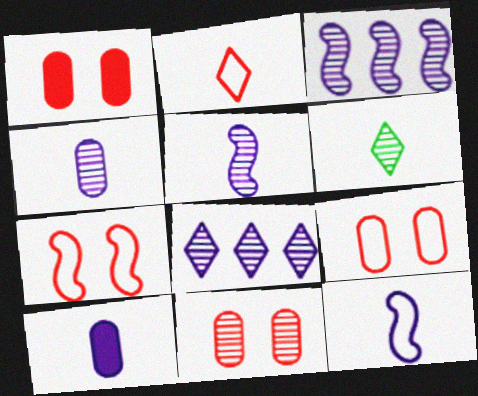[[1, 9, 11], 
[3, 6, 11]]